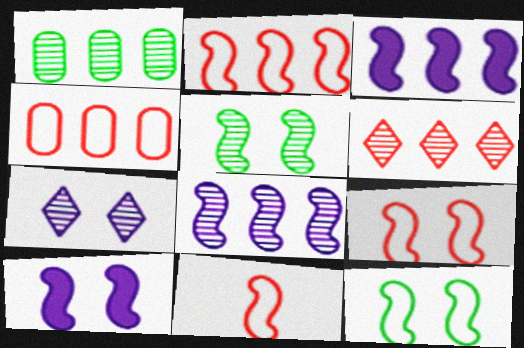[[1, 6, 8], 
[2, 9, 11], 
[3, 5, 11], 
[5, 9, 10]]